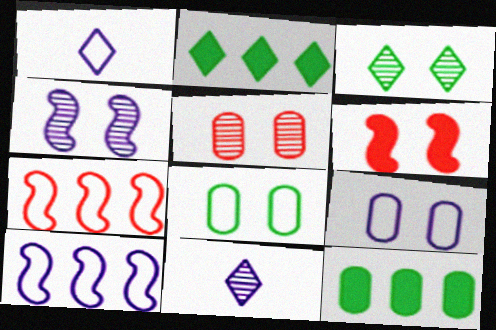[[1, 7, 8], 
[1, 9, 10], 
[3, 4, 5], 
[3, 6, 9]]